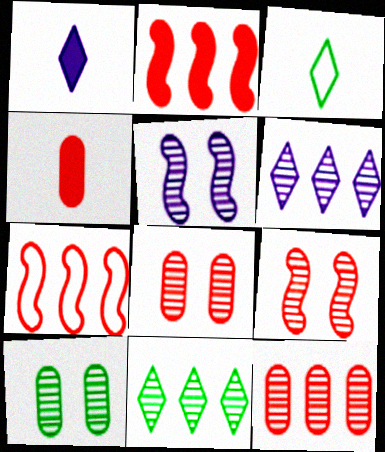[[1, 7, 10]]